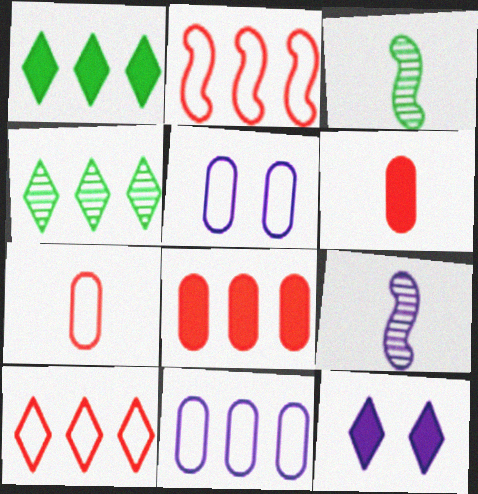[[9, 11, 12]]